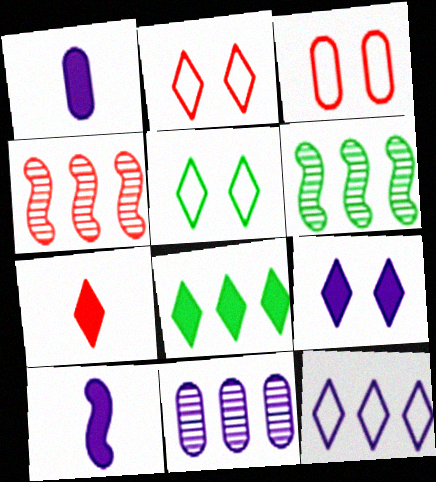[[1, 2, 6], 
[1, 4, 5], 
[3, 4, 7], 
[7, 8, 9]]